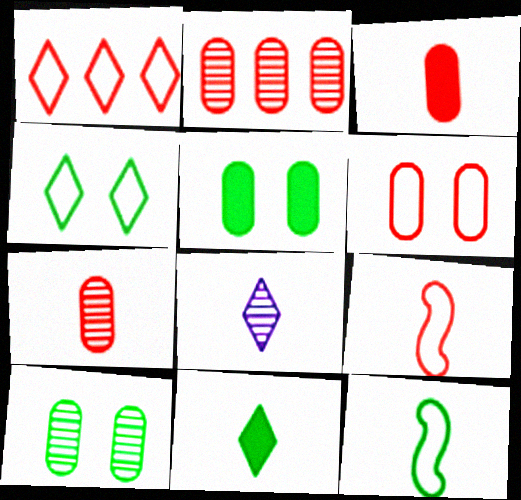[[1, 6, 9], 
[2, 3, 6], 
[3, 8, 12]]